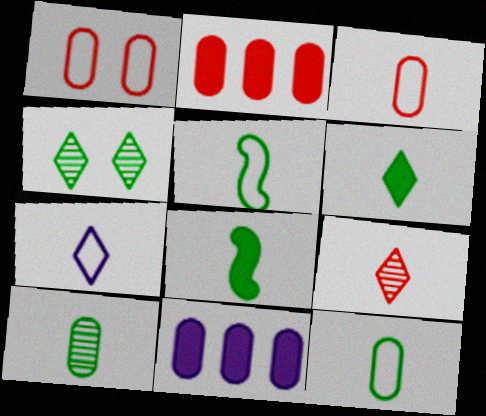[[1, 10, 11], 
[3, 5, 7], 
[5, 6, 10], 
[6, 7, 9]]